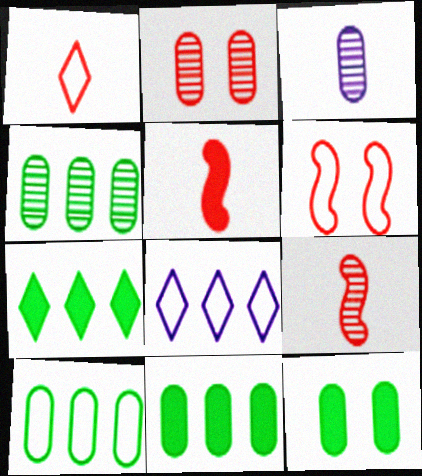[[2, 3, 4], 
[3, 6, 7], 
[4, 10, 11], 
[8, 9, 12]]